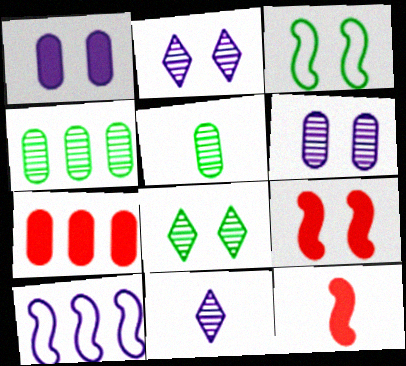[[1, 10, 11], 
[3, 7, 11]]